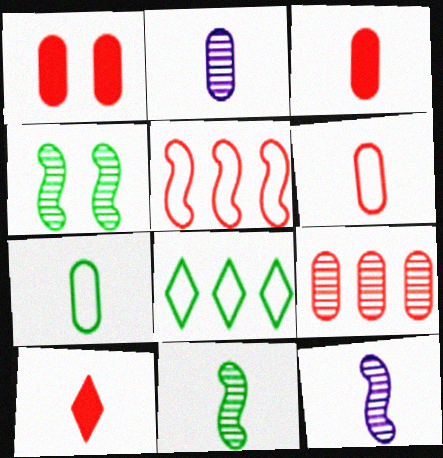[[1, 6, 9], 
[1, 8, 12], 
[2, 3, 7], 
[7, 10, 12]]